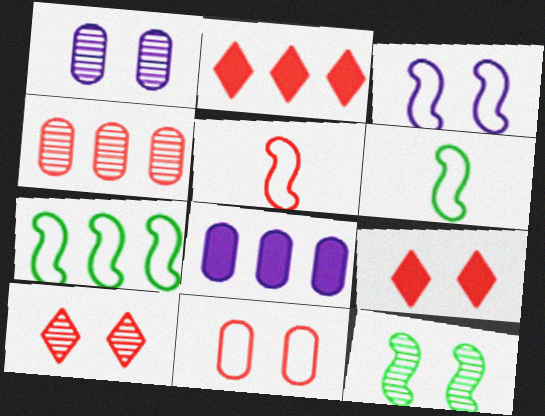[[1, 2, 6], 
[1, 10, 12], 
[3, 5, 7], 
[4, 5, 9], 
[6, 8, 10]]